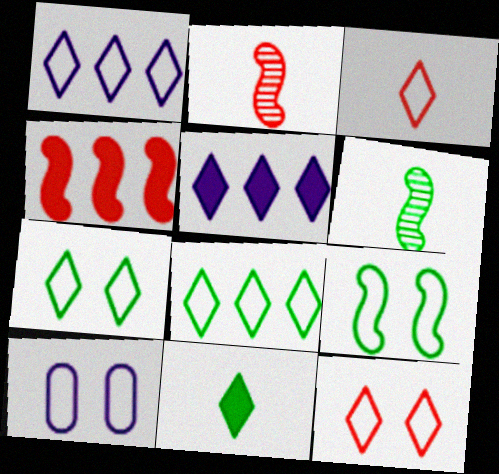[[1, 3, 7], 
[9, 10, 12]]